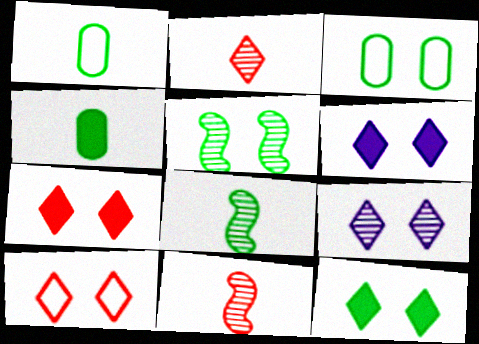[[3, 5, 12], 
[6, 7, 12], 
[9, 10, 12]]